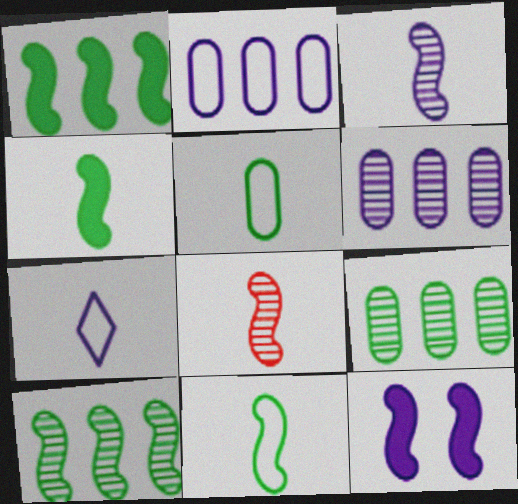[[6, 7, 12]]